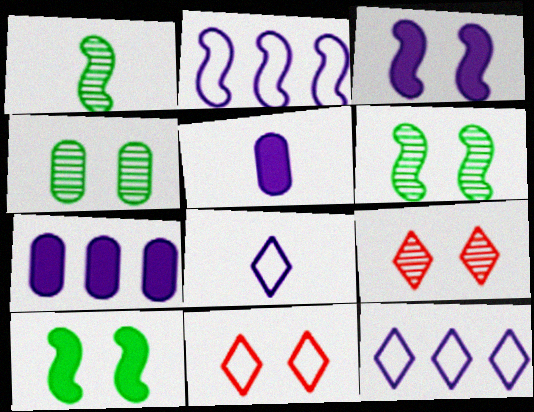[[1, 7, 11], 
[3, 4, 11]]